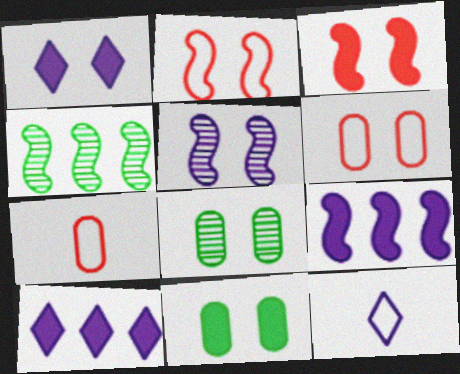[[1, 2, 8], 
[1, 3, 11], 
[1, 4, 7]]